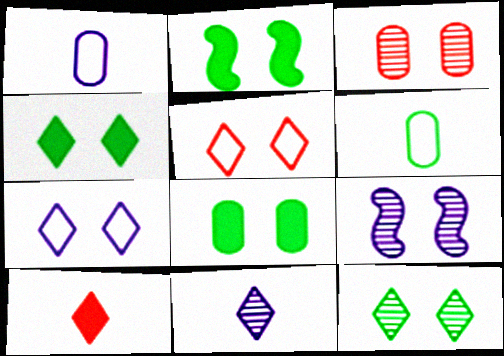[[2, 3, 7], 
[2, 4, 8], 
[3, 9, 12], 
[5, 8, 9]]